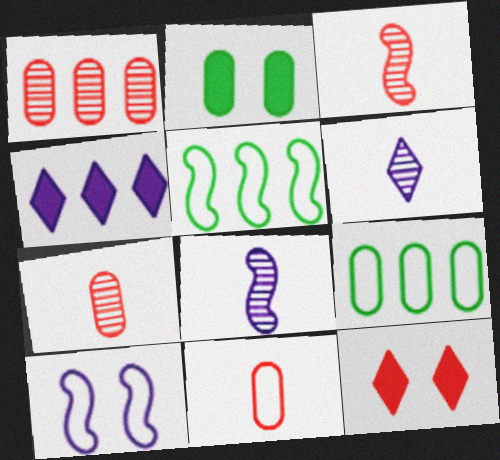[[1, 4, 5], 
[8, 9, 12]]